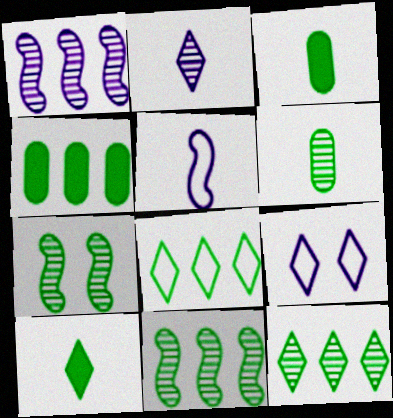[[3, 7, 8], 
[4, 8, 11], 
[6, 7, 12]]